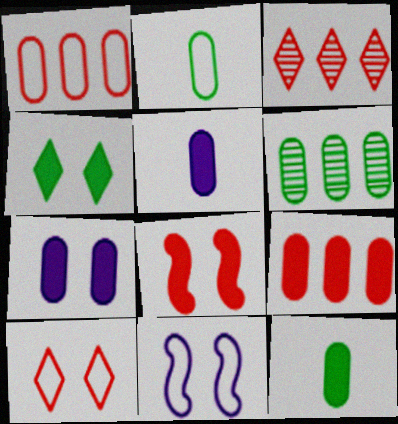[[3, 11, 12], 
[4, 7, 8], 
[7, 9, 12]]